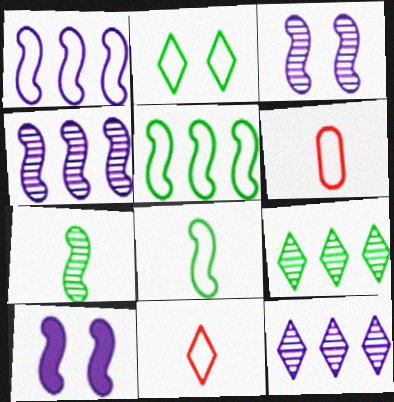[[1, 2, 6], 
[6, 9, 10]]